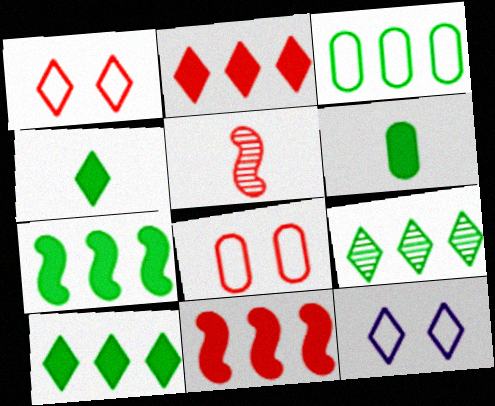[[2, 5, 8], 
[3, 7, 9]]